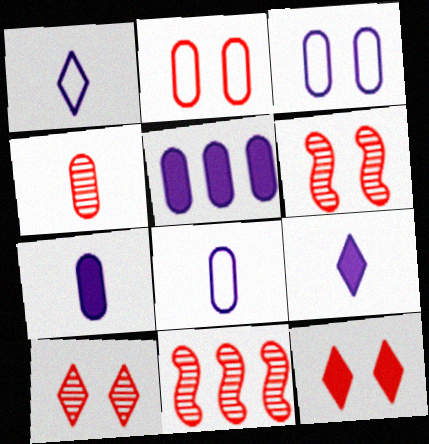[[2, 6, 12], 
[4, 10, 11]]